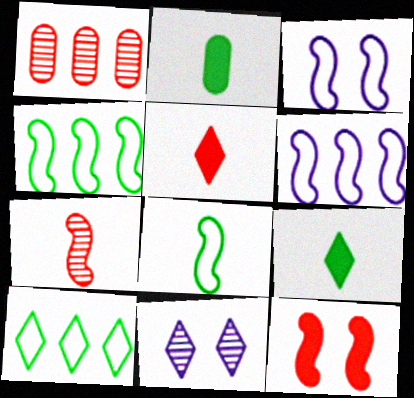[[1, 3, 9], 
[5, 10, 11]]